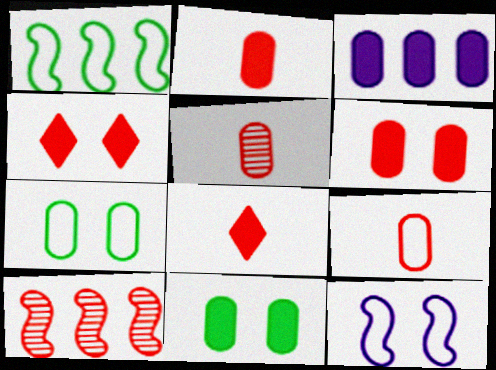[[2, 3, 11], 
[2, 5, 9], 
[3, 5, 7], 
[4, 9, 10]]